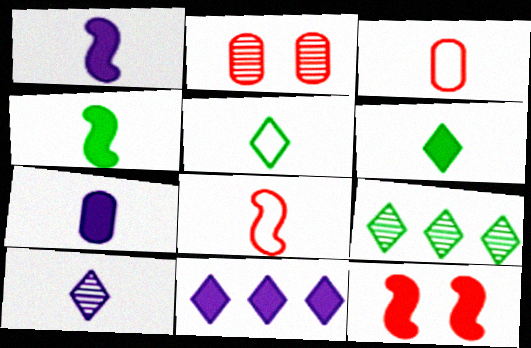[[3, 4, 10]]